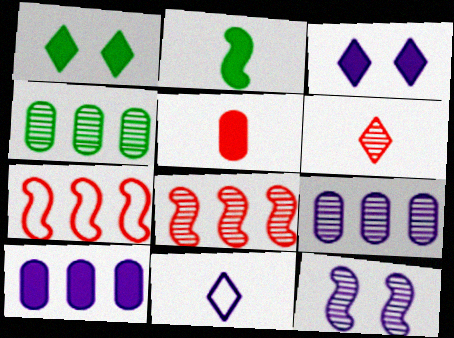[[2, 7, 12], 
[4, 6, 12], 
[10, 11, 12]]